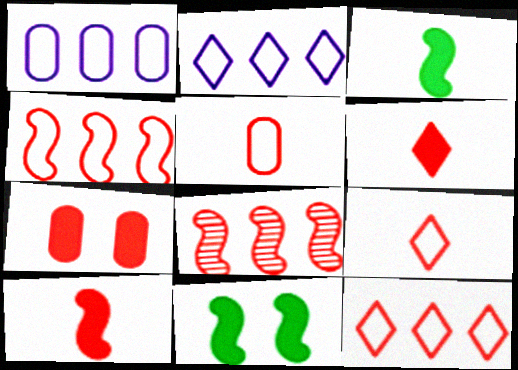[[7, 8, 9]]